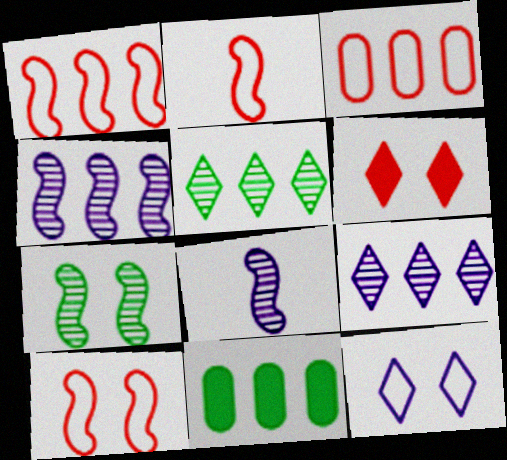[[1, 2, 10], 
[1, 9, 11]]